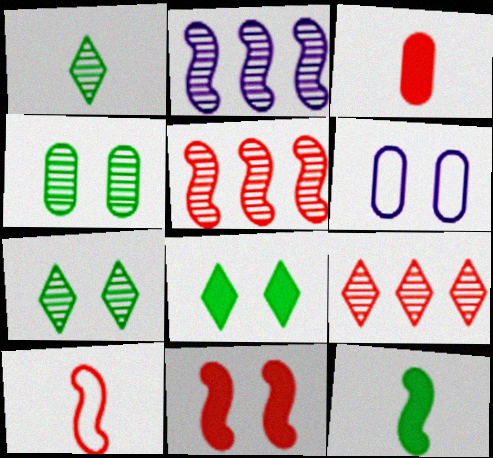[[5, 10, 11], 
[6, 7, 11], 
[6, 9, 12]]